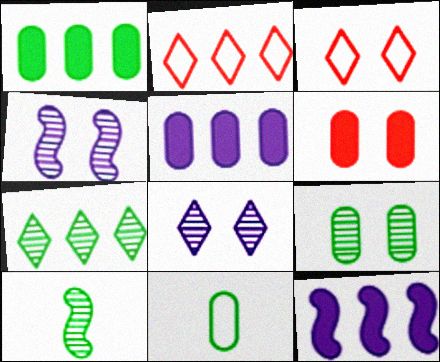[[1, 9, 11], 
[3, 5, 10], 
[7, 9, 10]]